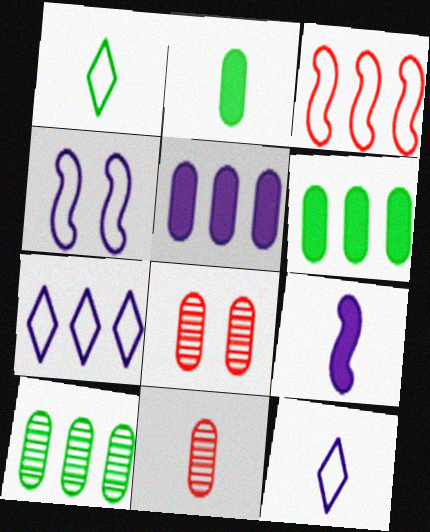[[1, 9, 11]]